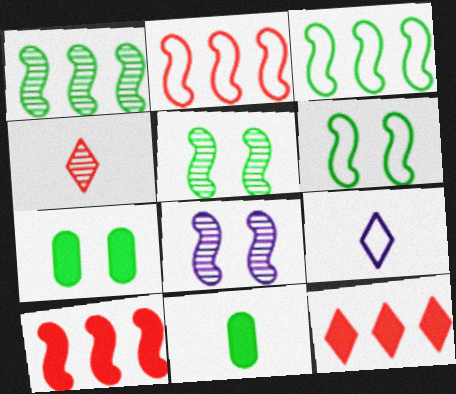[]